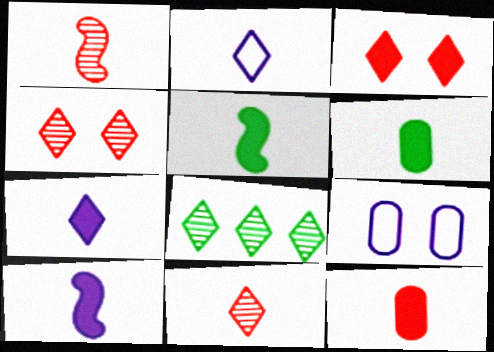[[1, 2, 6], 
[2, 3, 8], 
[5, 7, 12]]